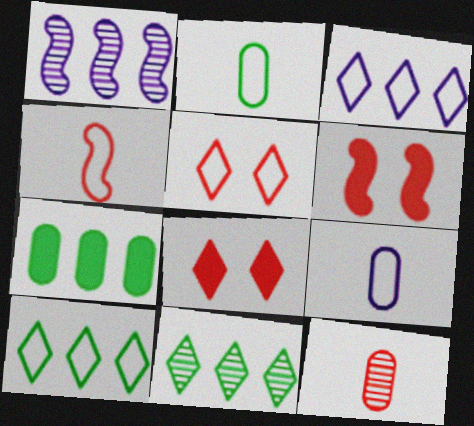[[1, 2, 8], 
[6, 9, 11]]